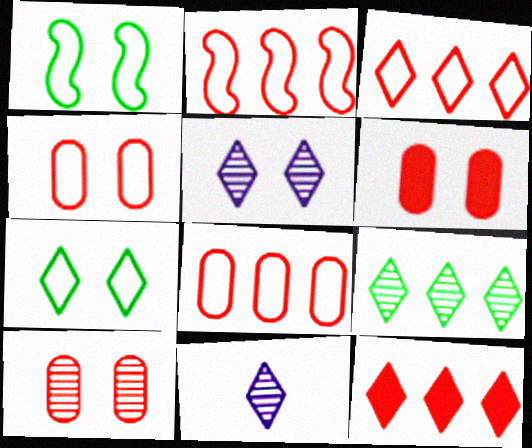[[1, 5, 6], 
[2, 3, 8], 
[4, 6, 10], 
[7, 11, 12]]